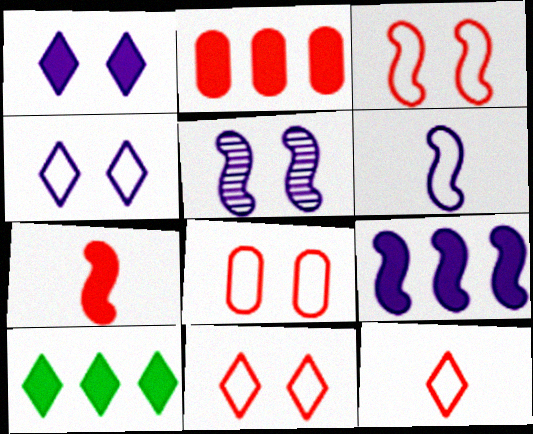[[2, 9, 10], 
[3, 8, 11], 
[5, 6, 9]]